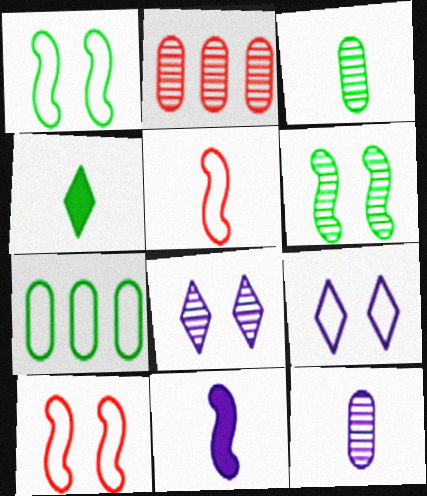[[4, 5, 12], 
[4, 6, 7], 
[5, 7, 9]]